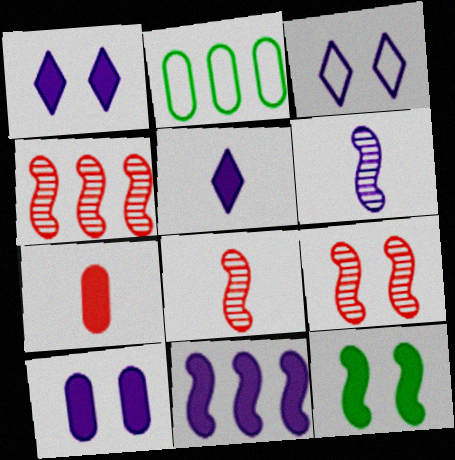[[1, 2, 8], 
[2, 5, 9], 
[4, 8, 9], 
[5, 10, 11]]